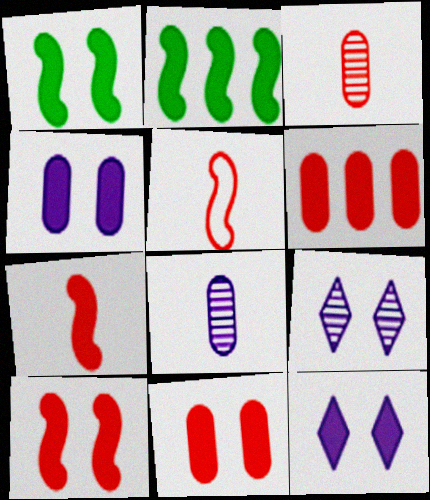[[1, 11, 12]]